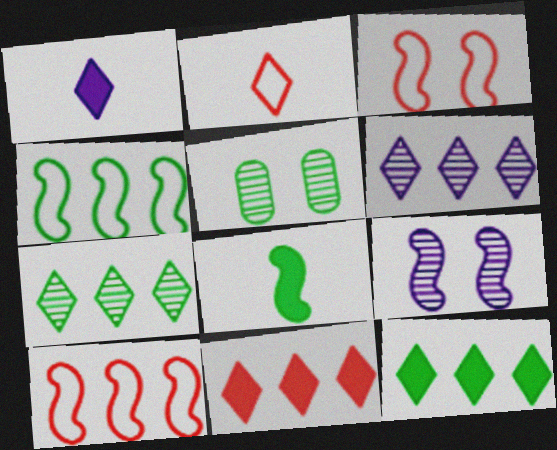[[1, 5, 10], 
[8, 9, 10]]